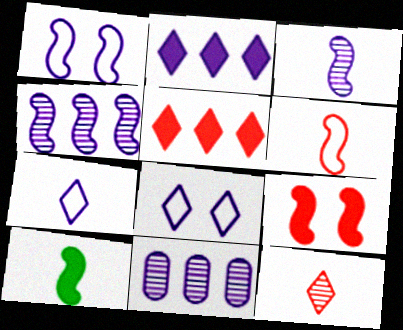[[3, 6, 10]]